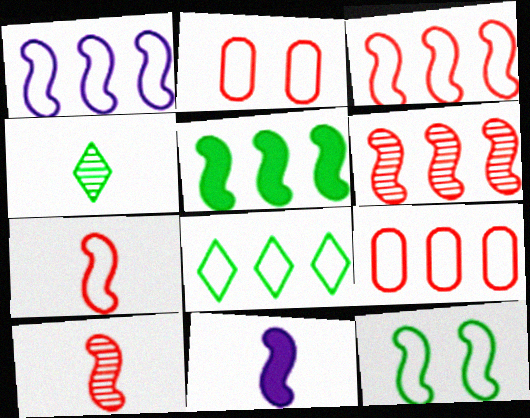[[1, 5, 6], 
[1, 7, 12], 
[1, 8, 9], 
[6, 11, 12]]